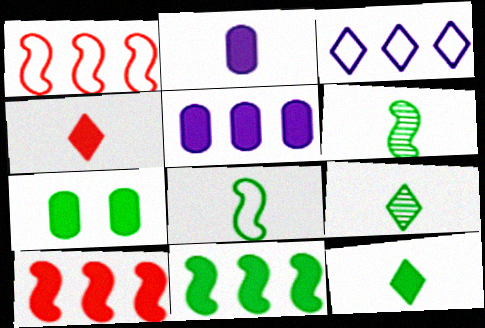[[7, 11, 12]]